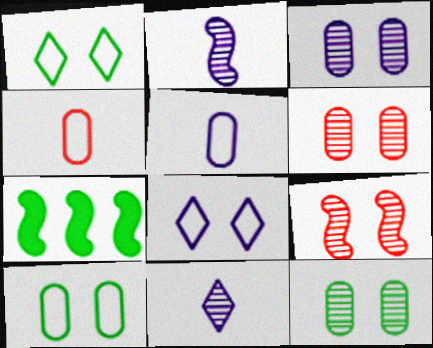[[3, 6, 12]]